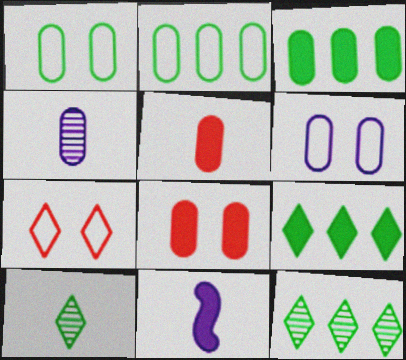[[2, 4, 8], 
[8, 9, 11]]